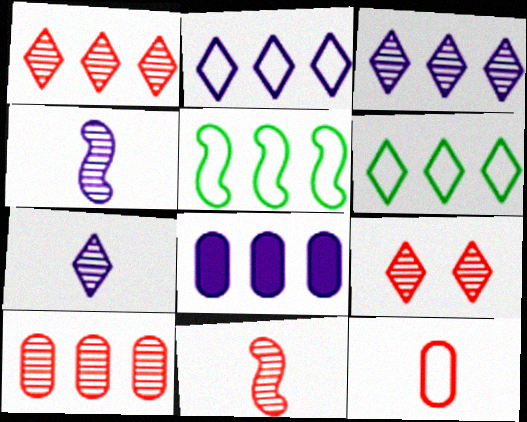[[1, 5, 8], 
[9, 10, 11]]